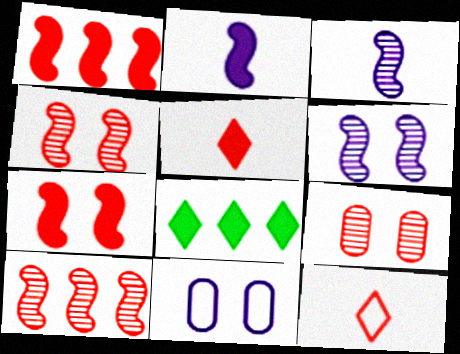[[1, 9, 12]]